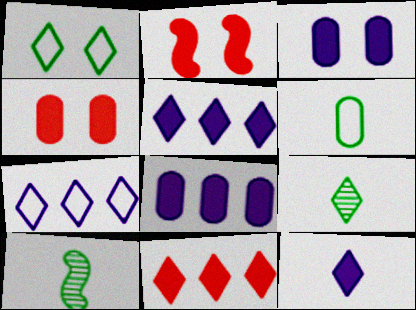[[4, 7, 10]]